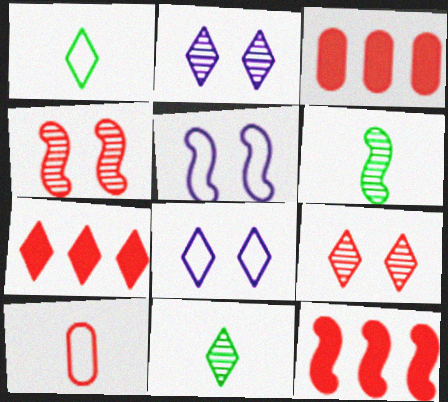[[1, 2, 7], 
[3, 5, 11], 
[3, 6, 8], 
[3, 7, 12], 
[4, 7, 10], 
[5, 6, 12], 
[7, 8, 11], 
[9, 10, 12]]